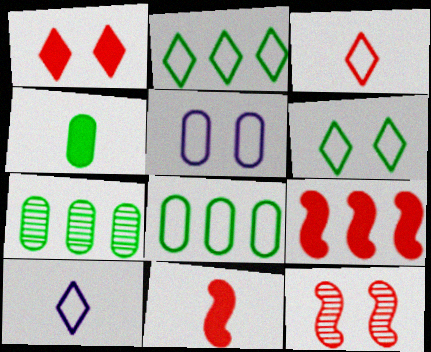[]